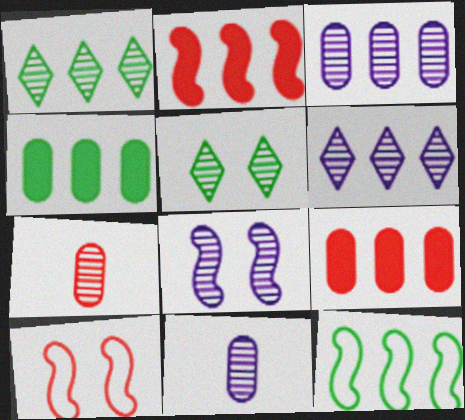[[1, 4, 12], 
[1, 7, 8], 
[6, 8, 11], 
[6, 9, 12]]